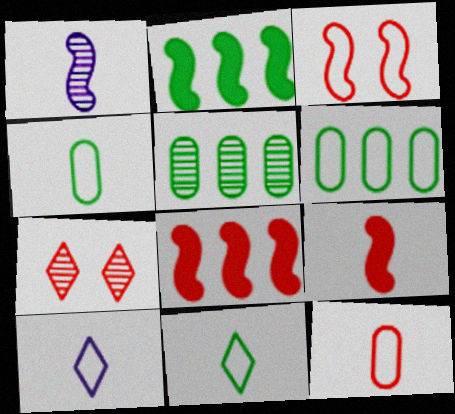[[1, 2, 3], 
[1, 5, 7], 
[3, 6, 10], 
[7, 8, 12]]